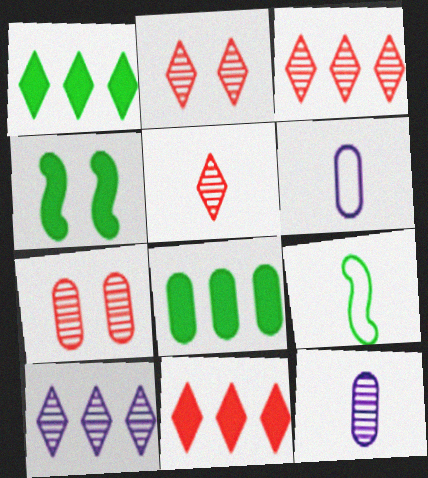[[2, 3, 5], 
[3, 4, 6], 
[6, 7, 8]]